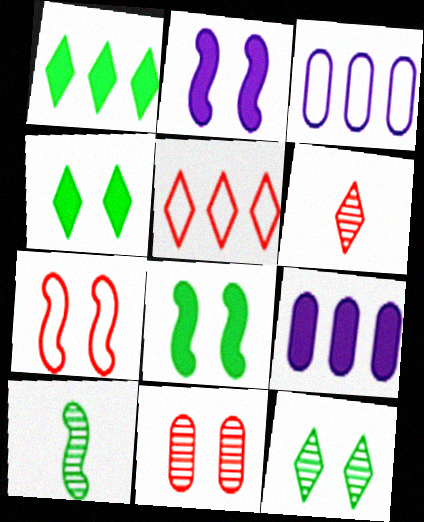[[3, 6, 8]]